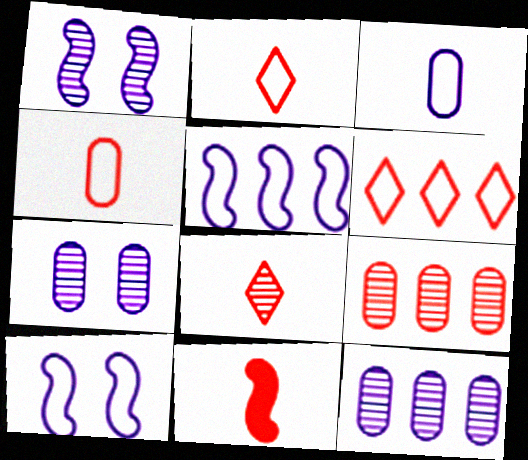[[4, 8, 11]]